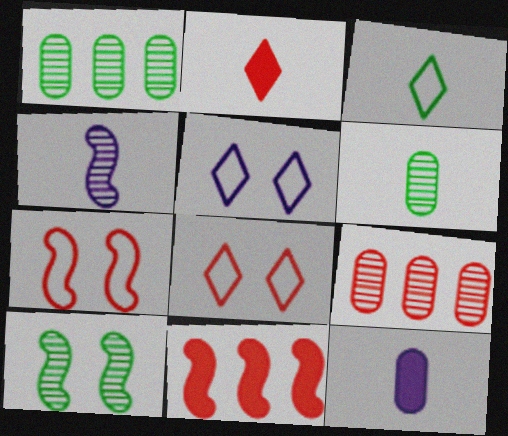[[2, 7, 9], 
[5, 6, 11]]